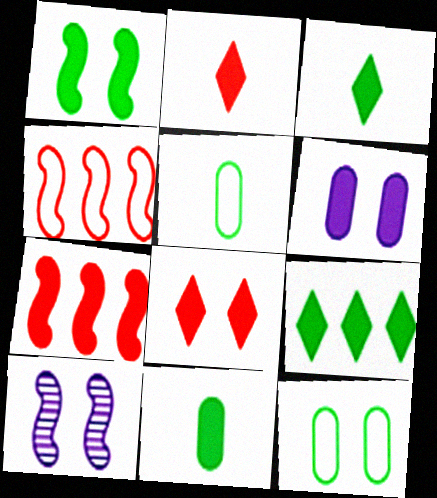[[1, 6, 8], 
[1, 9, 11], 
[3, 6, 7], 
[8, 10, 12]]